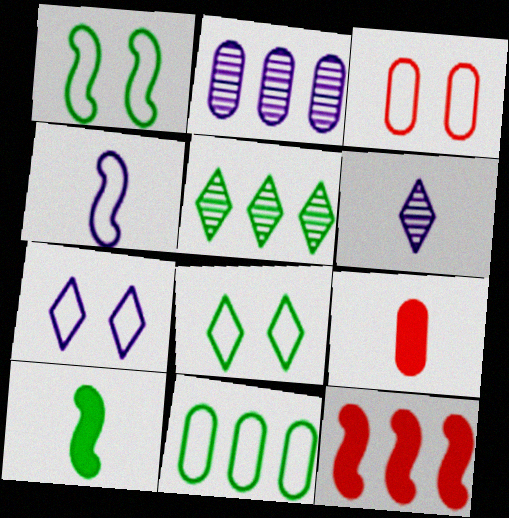[[1, 3, 7]]